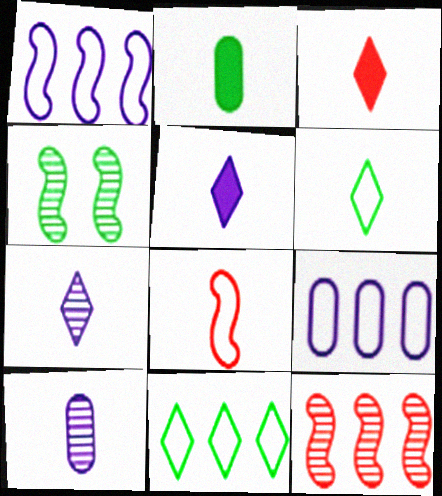[[2, 4, 11], 
[2, 7, 8], 
[3, 4, 9], 
[3, 6, 7]]